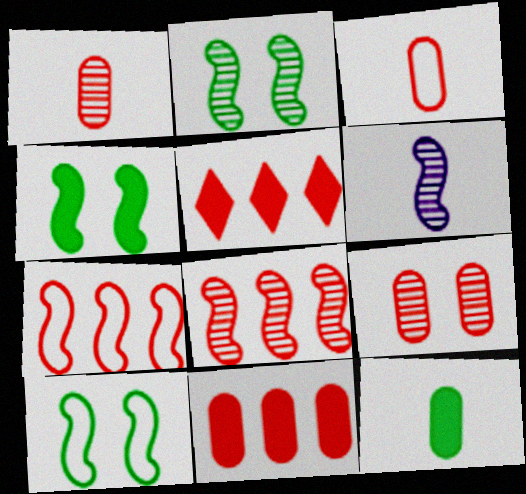[[2, 4, 10], 
[2, 6, 8], 
[3, 9, 11], 
[4, 6, 7]]